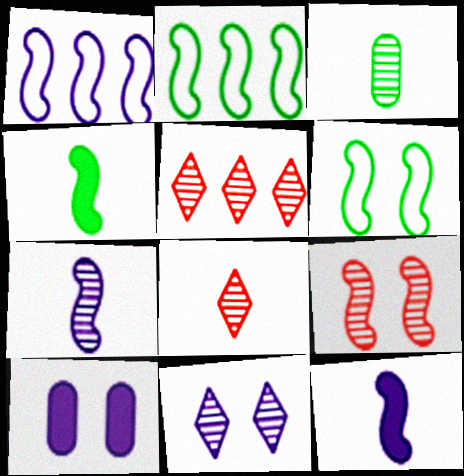[[1, 4, 9], 
[2, 8, 10], 
[2, 9, 12], 
[3, 7, 8]]